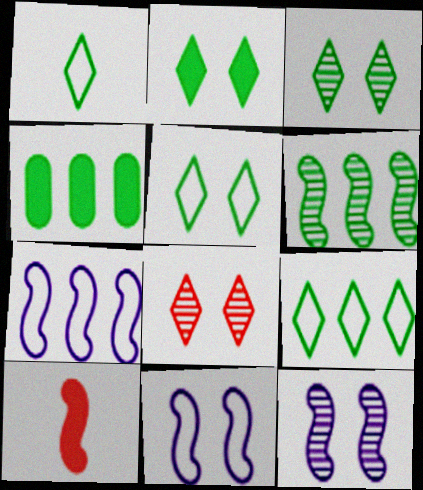[[1, 5, 9], 
[2, 3, 5], 
[4, 6, 9], 
[6, 10, 11]]